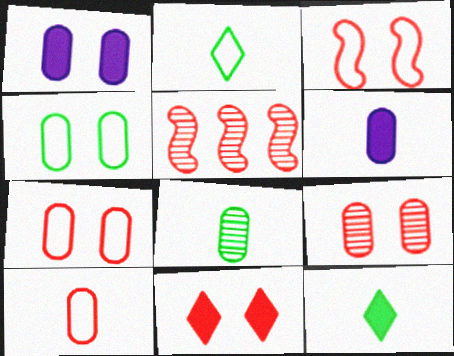[[1, 2, 5], 
[1, 4, 9], 
[3, 9, 11], 
[5, 10, 11], 
[6, 8, 10]]